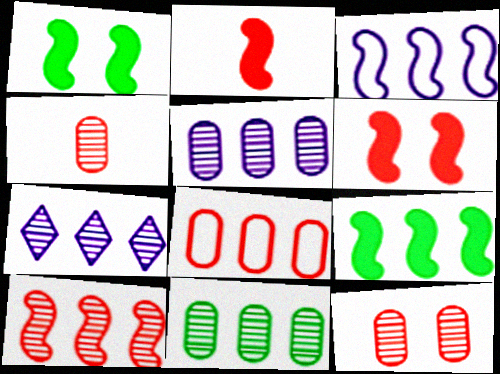[[3, 9, 10], 
[7, 8, 9], 
[7, 10, 11]]